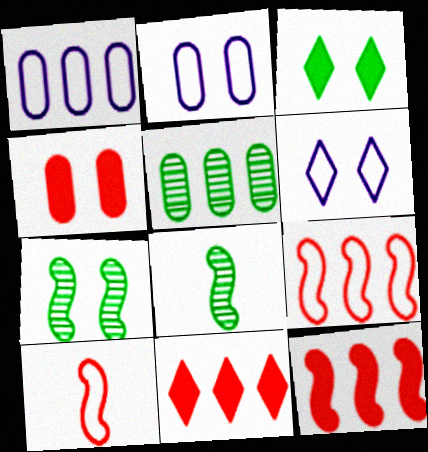[[2, 8, 11], 
[4, 6, 7]]